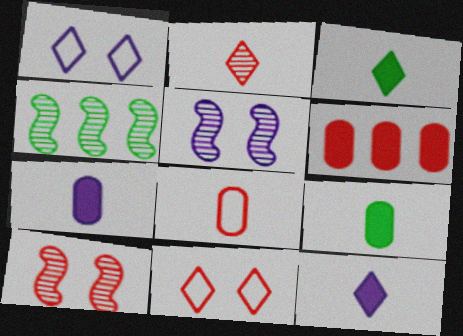[[4, 7, 11]]